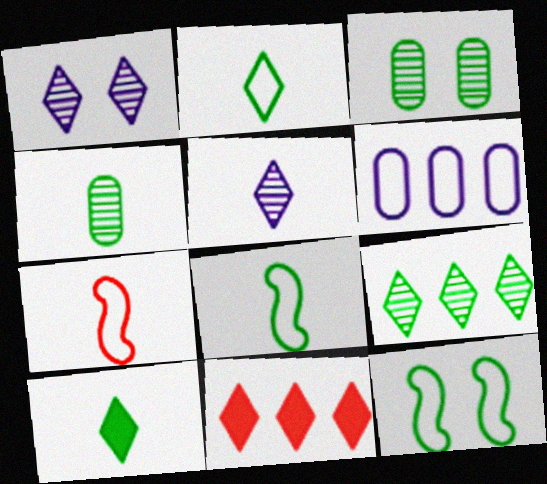[[1, 2, 11], 
[4, 8, 10]]